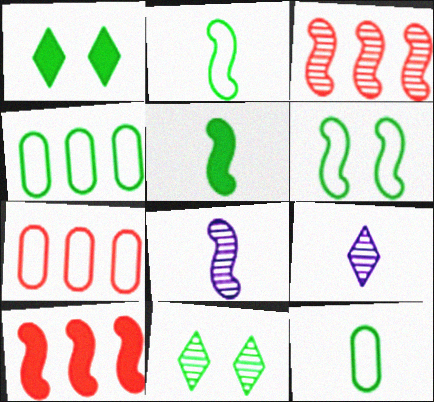[[1, 7, 8], 
[4, 5, 11], 
[6, 8, 10]]